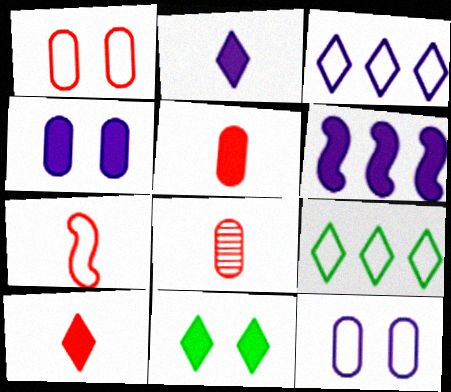[[2, 4, 6], 
[5, 6, 11], 
[7, 8, 10], 
[7, 9, 12]]